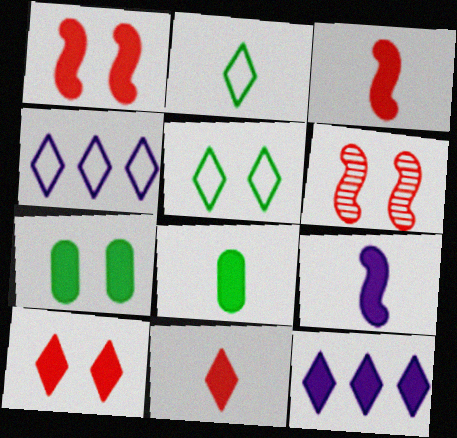[[1, 8, 12], 
[3, 7, 12], 
[4, 6, 8], 
[8, 9, 11]]